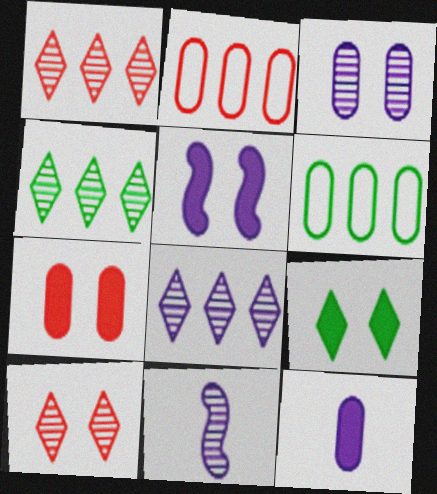[[1, 4, 8], 
[2, 9, 11], 
[3, 8, 11], 
[5, 7, 9]]